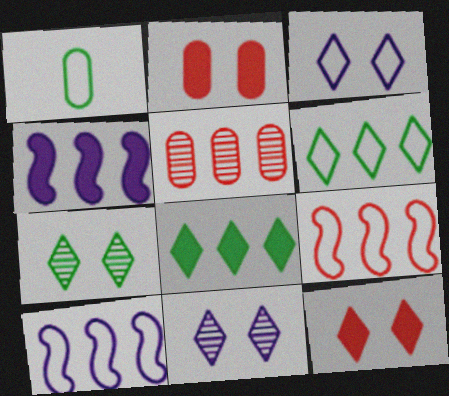[[1, 3, 9], 
[3, 7, 12], 
[4, 5, 6], 
[5, 8, 10]]